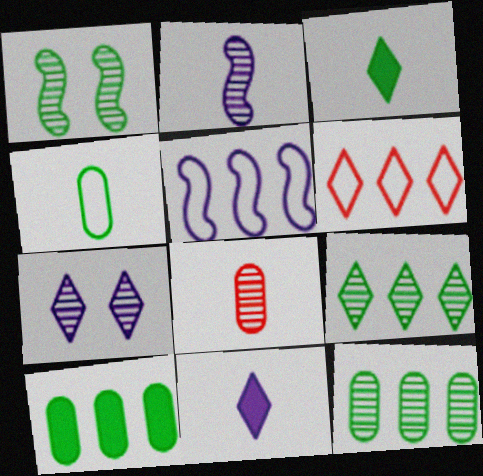[[3, 6, 7]]